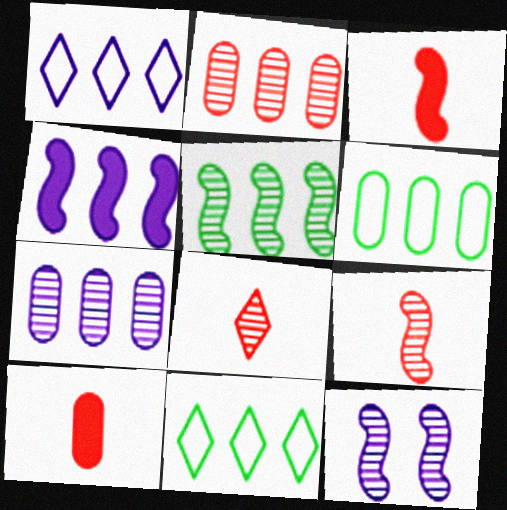[[1, 4, 7], 
[2, 4, 11], 
[5, 9, 12], 
[10, 11, 12]]